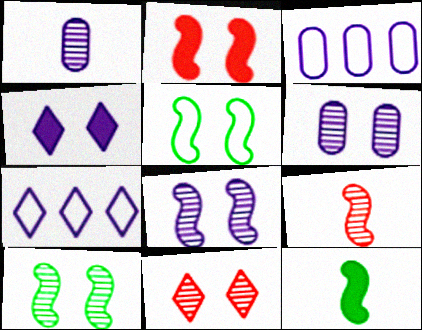[[2, 5, 8], 
[3, 11, 12], 
[6, 10, 11]]